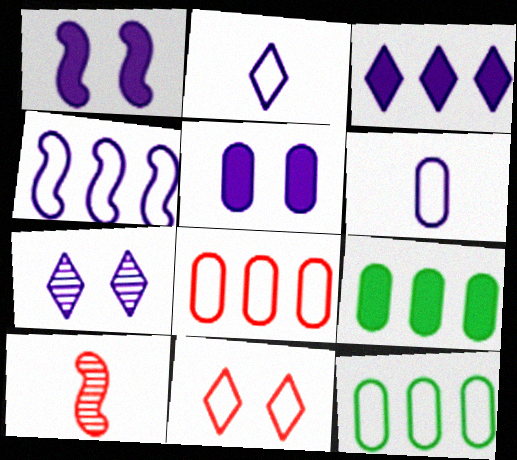[[2, 3, 7]]